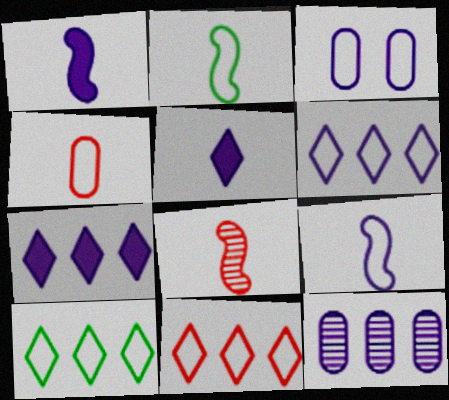[[1, 2, 8], 
[2, 3, 11], 
[3, 6, 9], 
[6, 10, 11]]